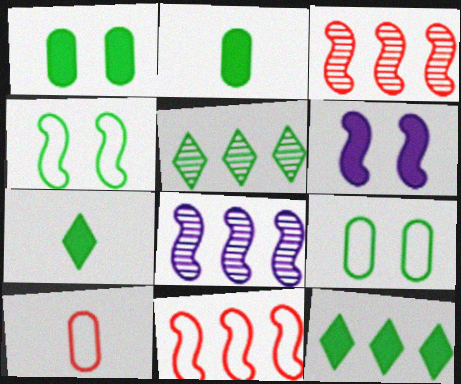[[2, 4, 5], 
[5, 6, 10]]